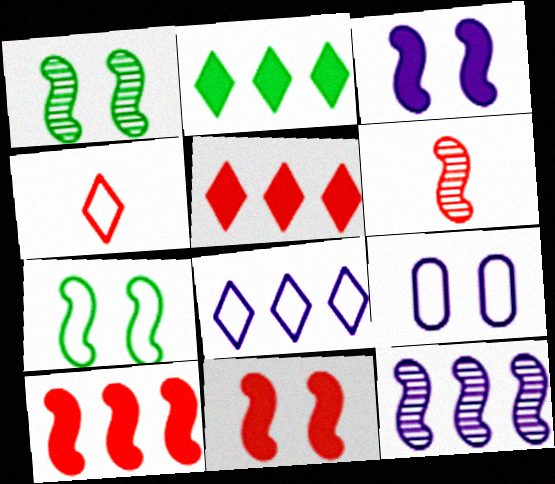[[1, 6, 12], 
[2, 6, 9]]